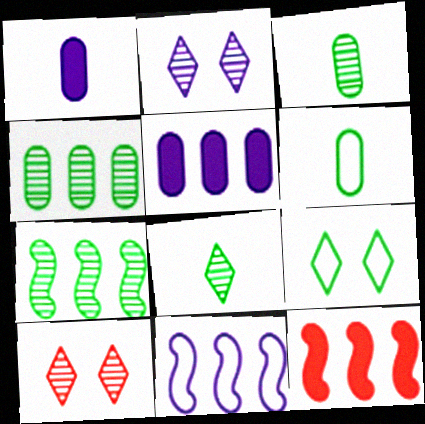[[1, 2, 11], 
[2, 6, 12], 
[7, 11, 12]]